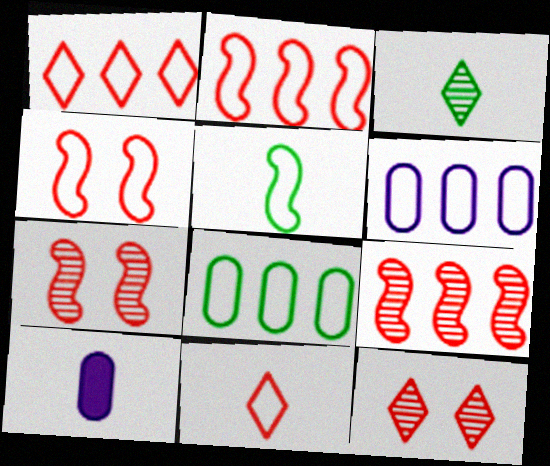[]